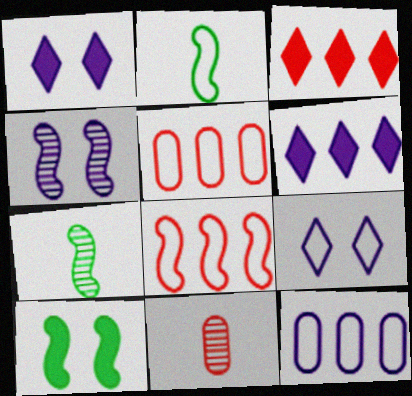[[1, 5, 7], 
[2, 5, 9]]